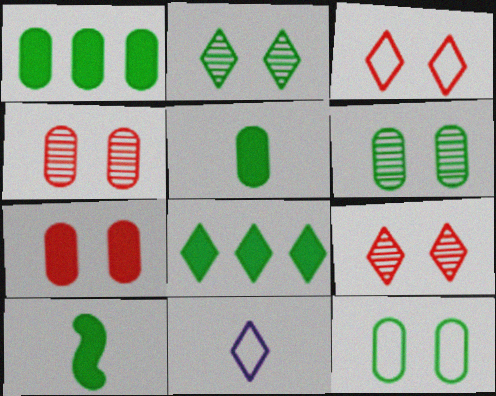[[8, 9, 11]]